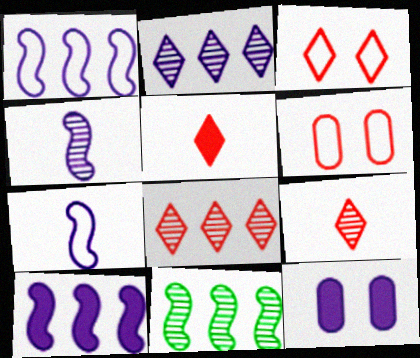[[2, 7, 12], 
[3, 5, 8]]